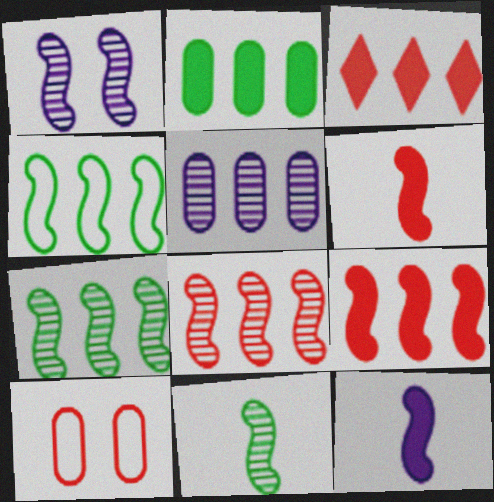[[1, 4, 6], 
[1, 8, 11], 
[3, 4, 5]]